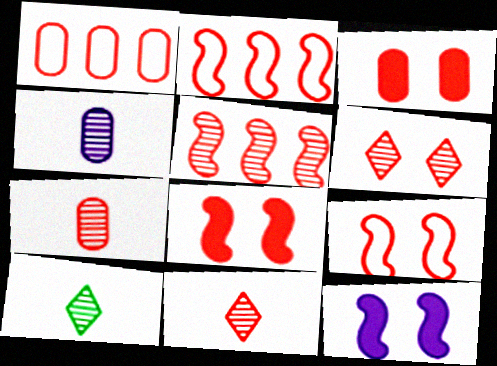[[1, 3, 7], 
[1, 8, 11], 
[1, 10, 12], 
[2, 3, 11], 
[3, 6, 9], 
[5, 6, 7]]